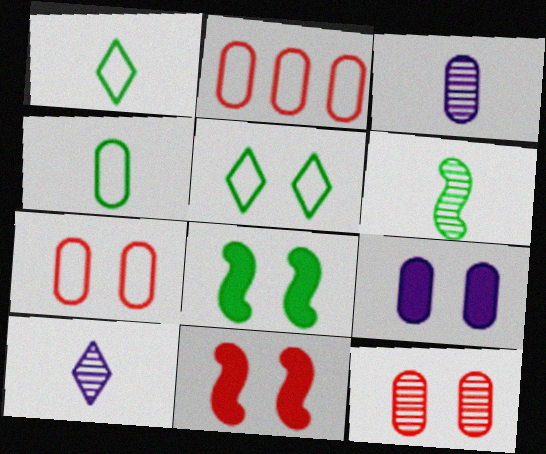[[2, 8, 10]]